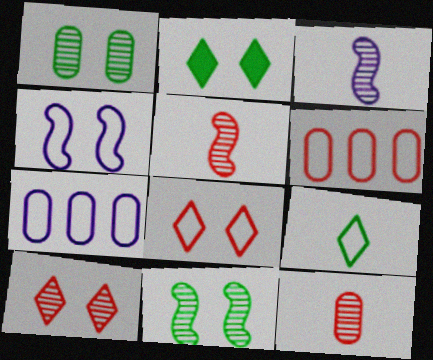[[2, 3, 6], 
[2, 5, 7], 
[4, 6, 9]]